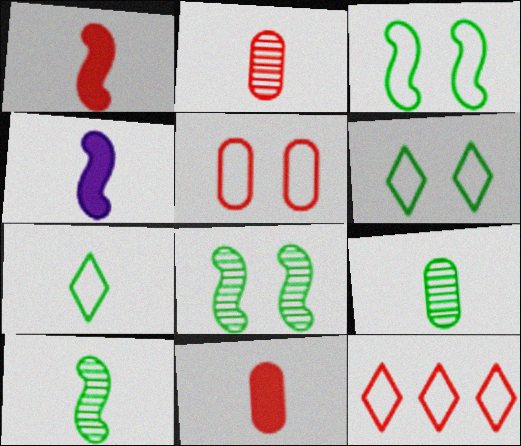[[2, 4, 7]]